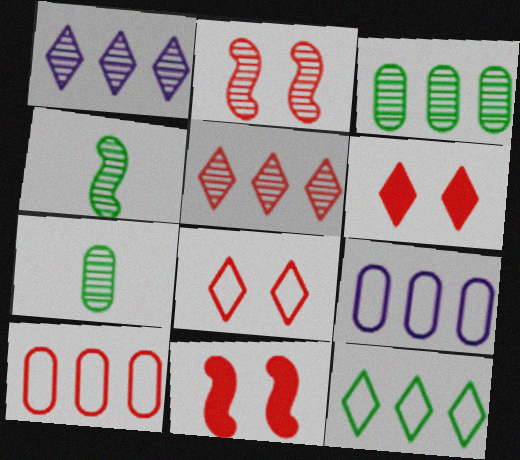[[1, 2, 7], 
[4, 6, 9]]